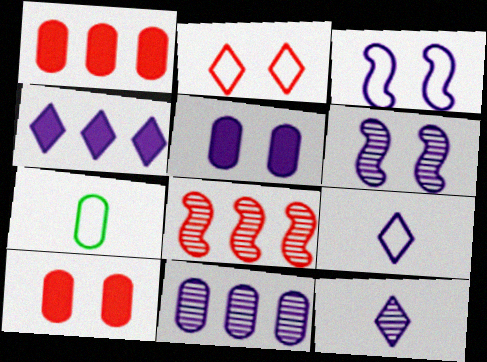[[6, 11, 12], 
[7, 10, 11]]